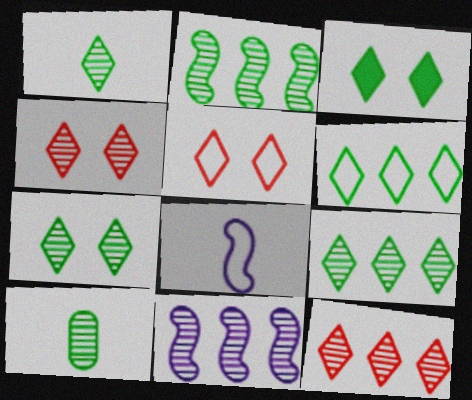[[1, 3, 6], 
[1, 7, 9], 
[2, 7, 10], 
[4, 10, 11]]